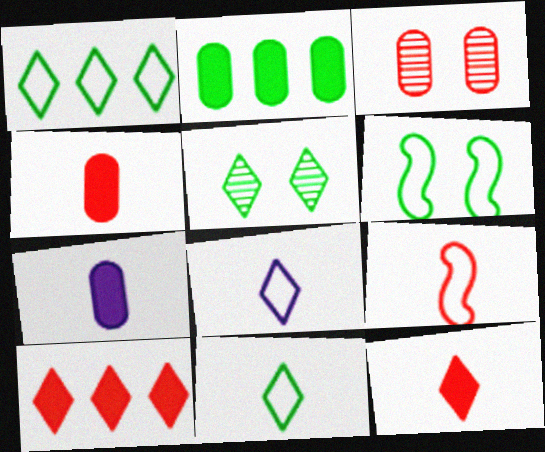[[3, 9, 10], 
[5, 8, 10]]